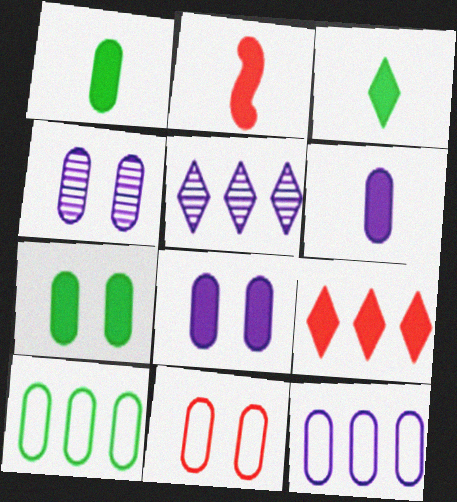[[2, 3, 6], 
[4, 6, 12], 
[4, 7, 11]]